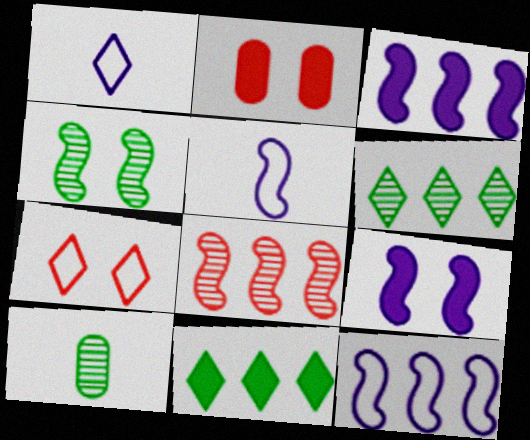[[2, 5, 6], 
[3, 7, 10], 
[4, 6, 10]]